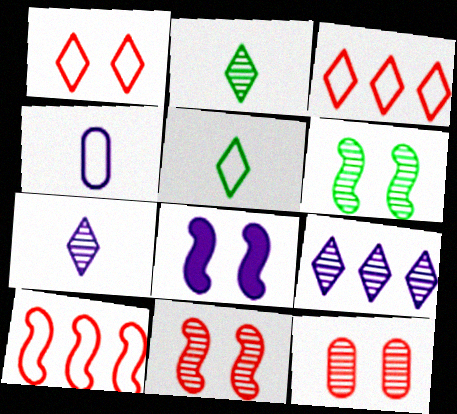[[4, 8, 9]]